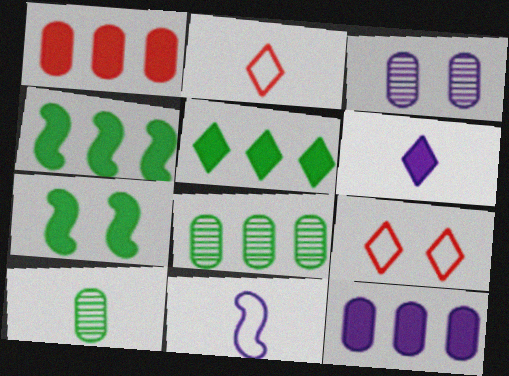[[1, 6, 7], 
[2, 3, 4], 
[3, 7, 9]]